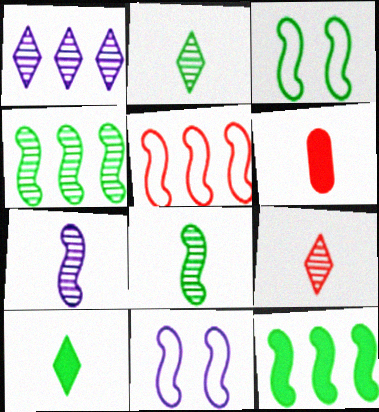[[1, 3, 6], 
[3, 8, 12]]